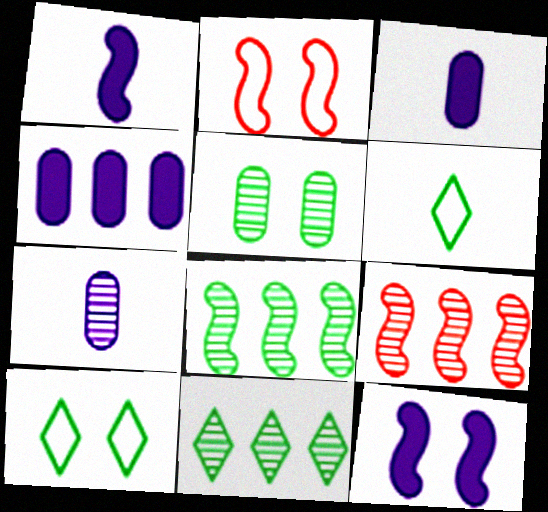[[1, 2, 8], 
[2, 3, 11], 
[3, 9, 10]]